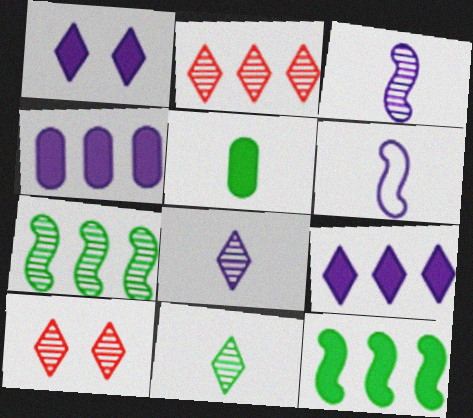[]